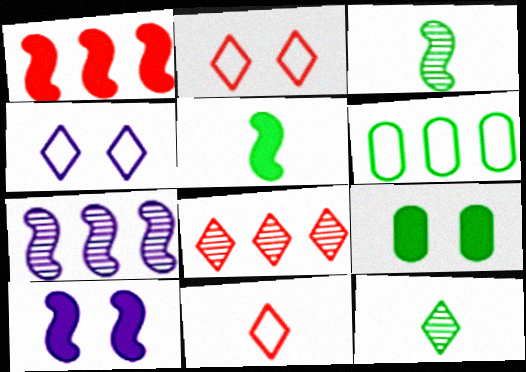[[1, 5, 10], 
[7, 9, 11]]